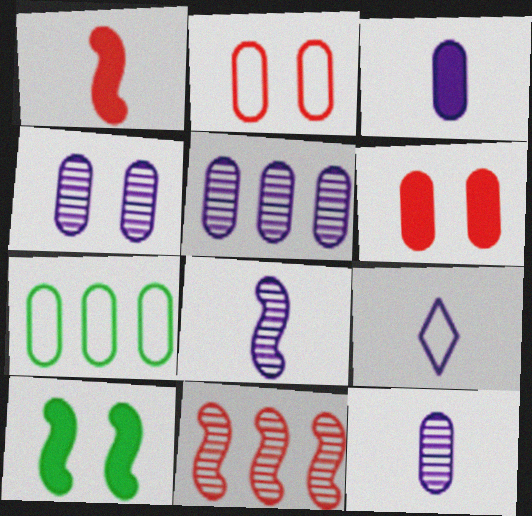[[3, 8, 9], 
[4, 5, 12], 
[6, 7, 12]]